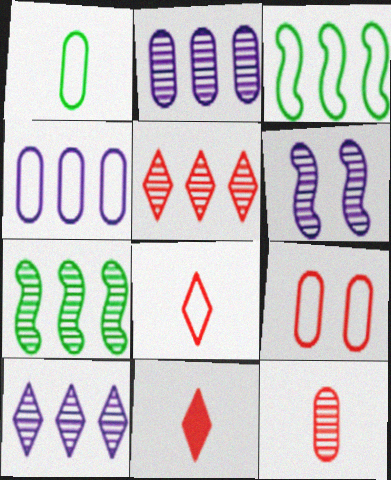[[1, 4, 9], 
[2, 5, 7]]